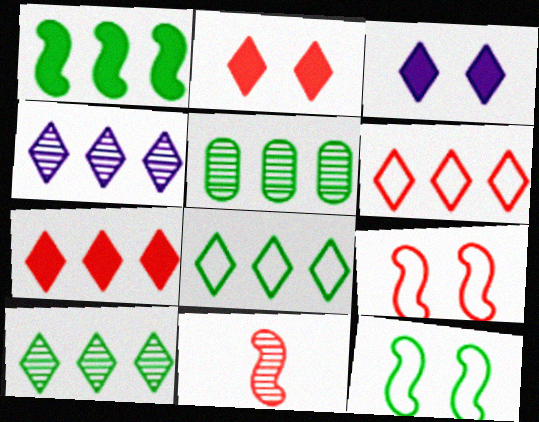[[1, 5, 8], 
[4, 7, 8]]